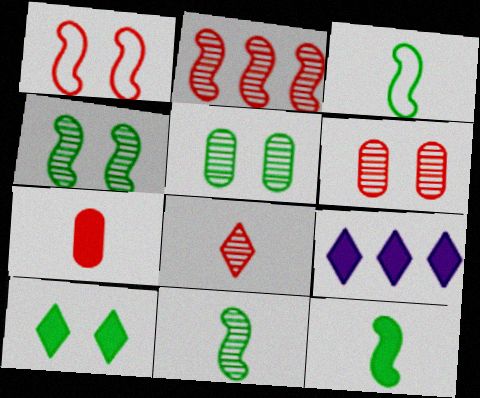[[2, 6, 8], 
[3, 6, 9], 
[3, 11, 12]]